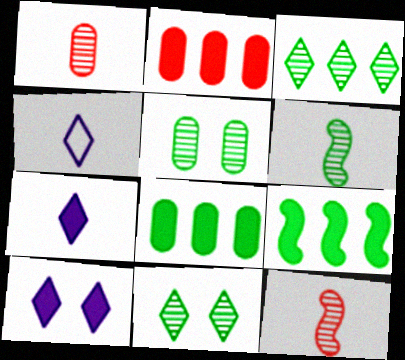[[3, 5, 6]]